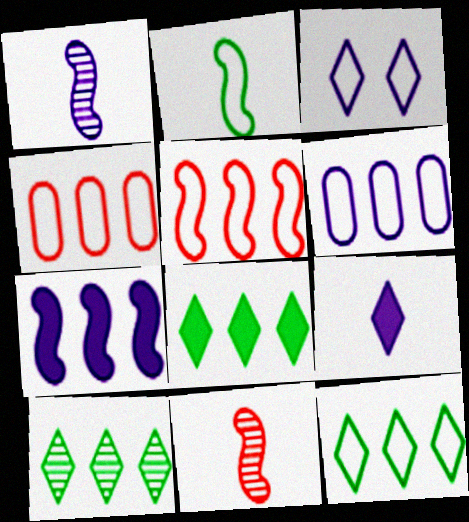[[2, 3, 4], 
[4, 7, 10], 
[5, 6, 12], 
[8, 10, 12]]